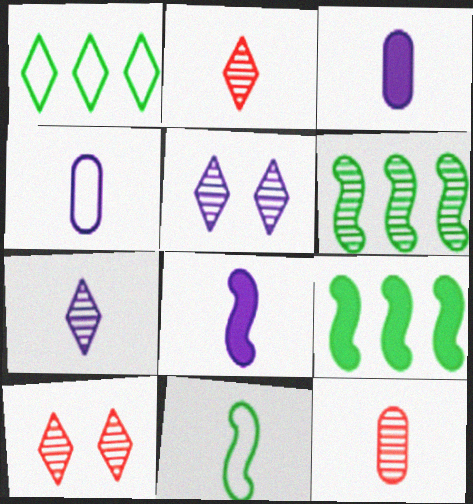[[2, 3, 11], 
[4, 7, 8], 
[4, 9, 10], 
[5, 6, 12]]